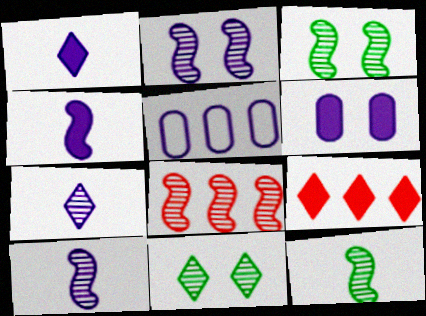[[1, 2, 5], 
[2, 8, 12], 
[3, 8, 10]]